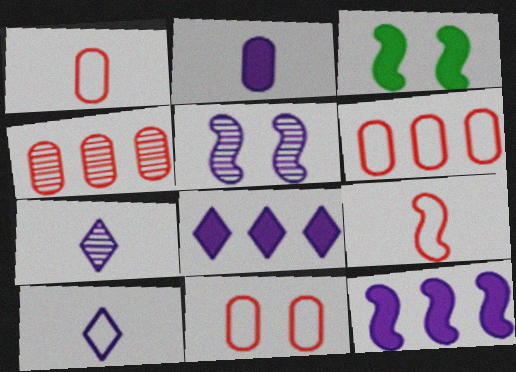[[1, 6, 11], 
[3, 4, 10], 
[3, 6, 7]]